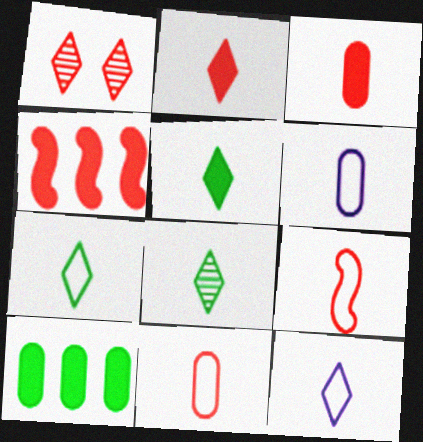[[1, 4, 11], 
[2, 8, 12], 
[5, 7, 8], 
[6, 7, 9]]